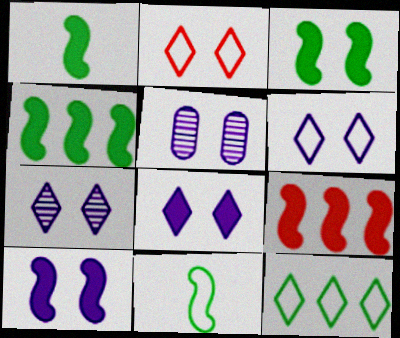[[1, 3, 4], 
[1, 9, 10], 
[2, 3, 5], 
[5, 6, 10], 
[6, 7, 8]]